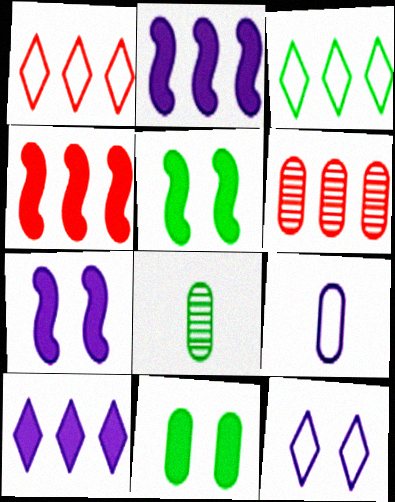[[1, 4, 6], 
[1, 7, 8], 
[2, 3, 6], 
[3, 5, 8], 
[4, 8, 12], 
[6, 9, 11]]